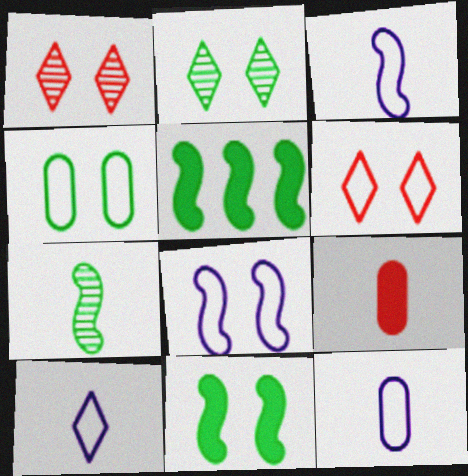[[1, 5, 12], 
[2, 4, 11], 
[3, 10, 12], 
[4, 6, 8], 
[7, 9, 10]]